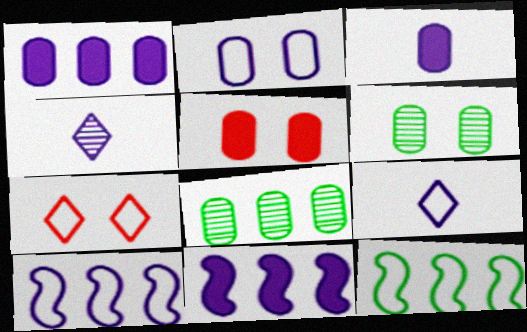[[2, 4, 11], 
[2, 5, 6], 
[2, 9, 10], 
[4, 5, 12]]